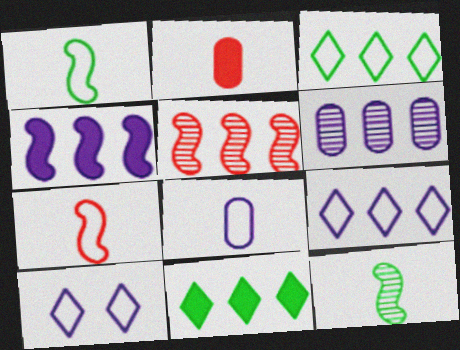[[4, 6, 9]]